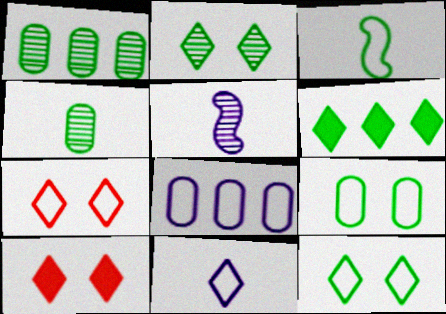[[3, 7, 8]]